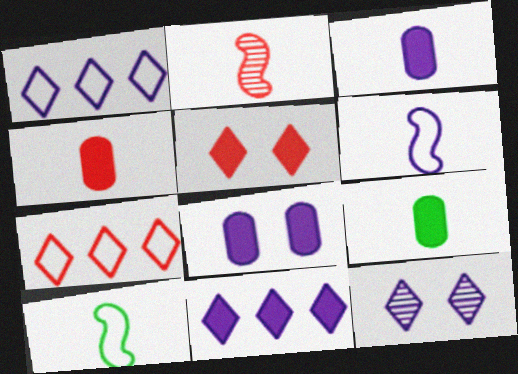[[3, 4, 9]]